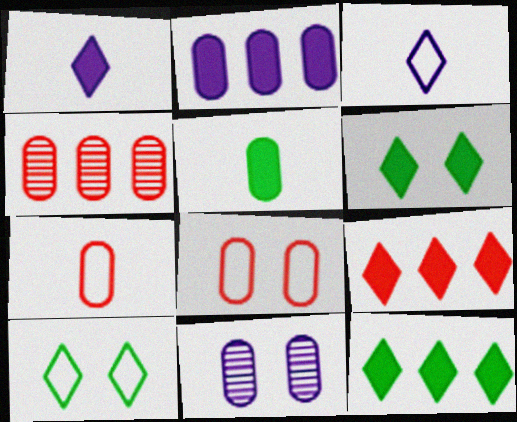[[1, 6, 9]]